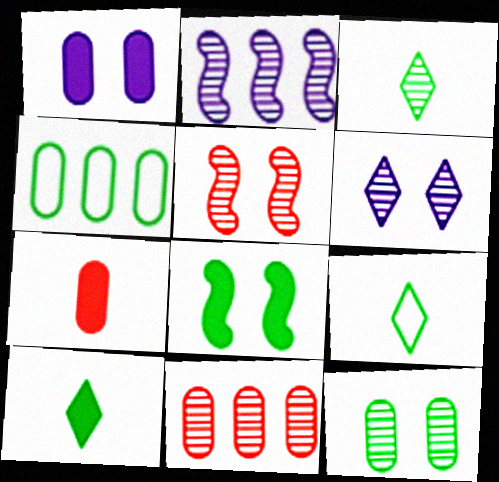[[3, 4, 8], 
[3, 9, 10], 
[5, 6, 12]]